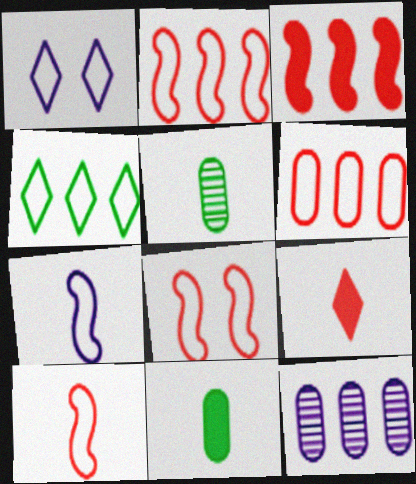[[1, 3, 5], 
[2, 8, 10], 
[3, 4, 12], 
[5, 7, 9]]